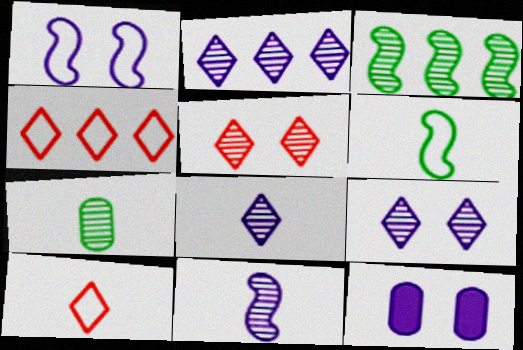[[1, 9, 12], 
[2, 8, 9], 
[3, 10, 12]]